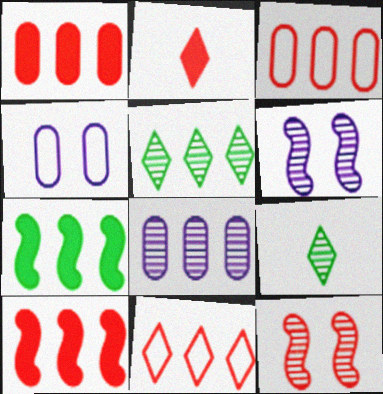[[2, 3, 12], 
[4, 9, 10], 
[7, 8, 11], 
[8, 9, 12]]